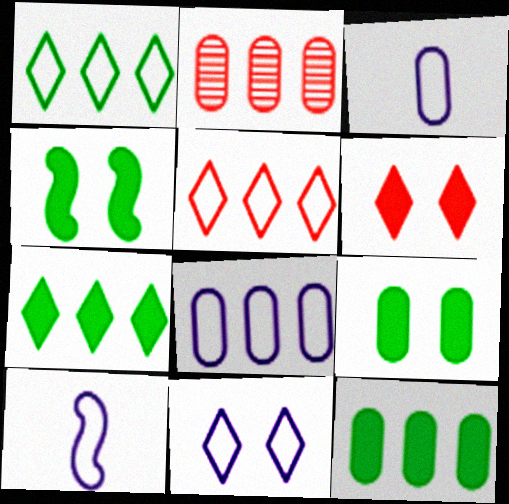[[2, 3, 9], 
[2, 8, 12], 
[8, 10, 11]]